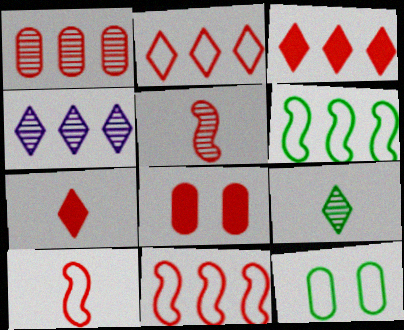[[1, 3, 11], 
[2, 5, 8]]